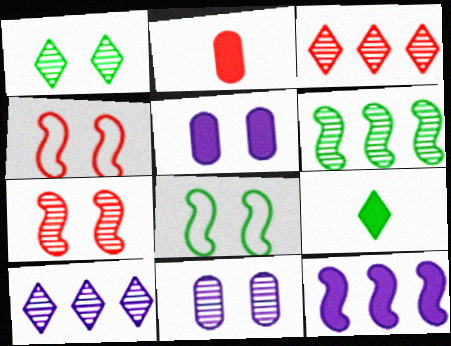[[1, 4, 5], 
[1, 7, 11], 
[2, 3, 4], 
[2, 8, 10]]